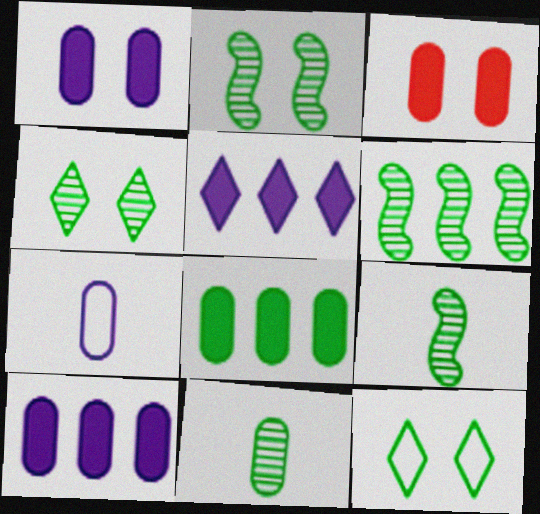[[2, 6, 9], 
[4, 6, 11], 
[8, 9, 12]]